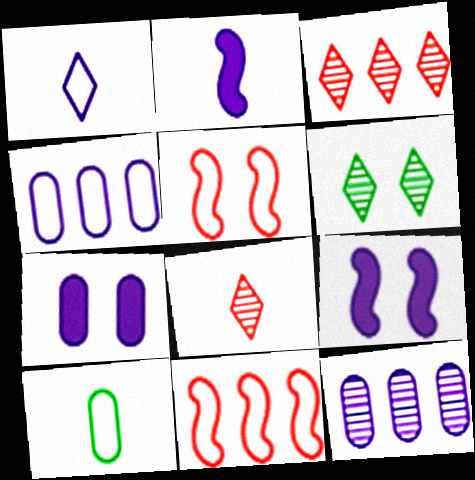[[1, 9, 12], 
[2, 8, 10], 
[3, 9, 10], 
[5, 6, 7]]